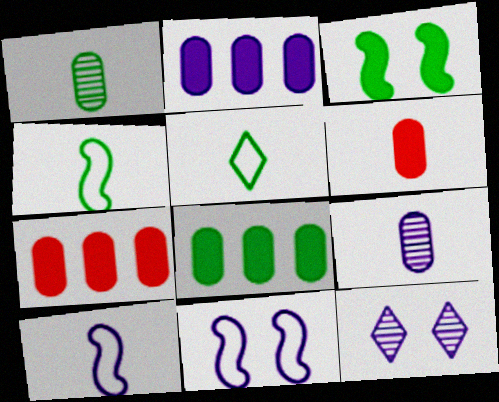[[2, 7, 8], 
[2, 10, 12], 
[4, 7, 12]]